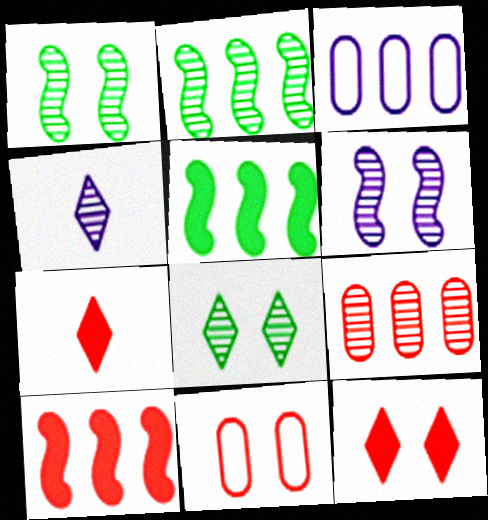[[1, 3, 7], 
[1, 4, 9], 
[4, 5, 11]]